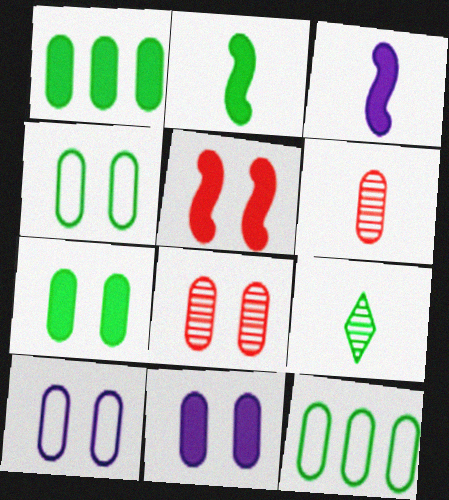[[1, 6, 10], 
[4, 8, 11], 
[6, 11, 12], 
[7, 8, 10]]